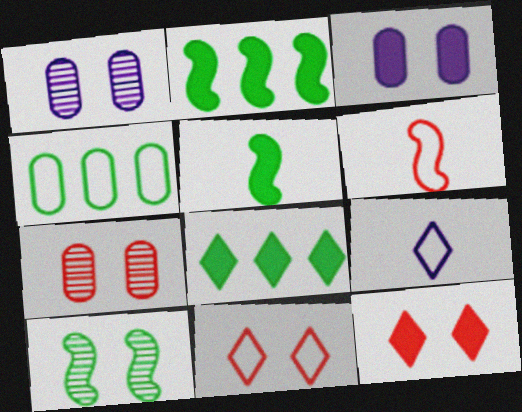[[1, 6, 8], 
[2, 7, 9], 
[3, 10, 11]]